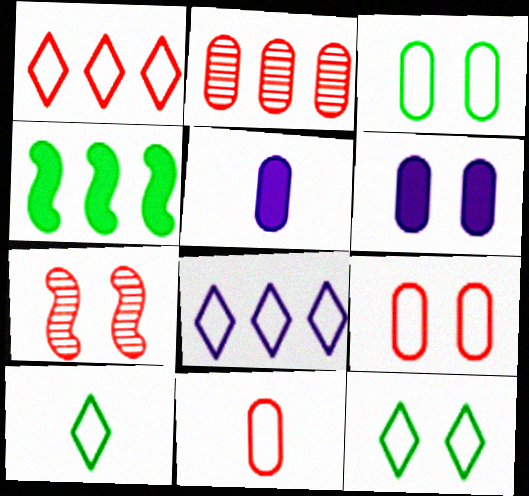[[2, 3, 5], 
[2, 4, 8], 
[6, 7, 12]]